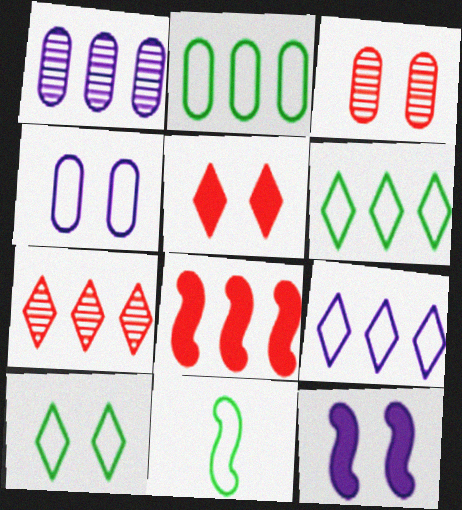[[1, 5, 11], 
[1, 6, 8], 
[2, 10, 11], 
[3, 10, 12]]